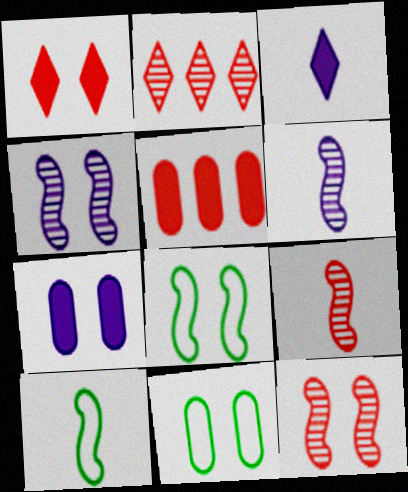[[1, 4, 11], 
[2, 7, 10]]